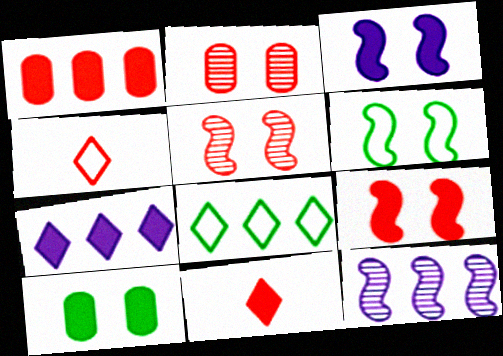[[1, 4, 5], 
[1, 8, 12], 
[1, 9, 11], 
[3, 5, 6], 
[4, 10, 12]]